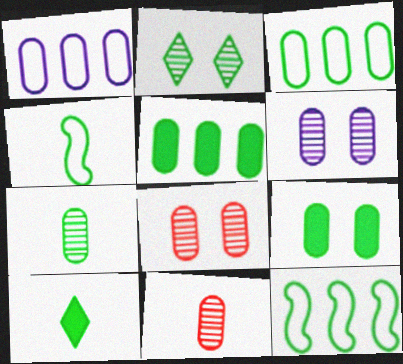[[1, 9, 11], 
[2, 4, 5], 
[3, 7, 9], 
[4, 7, 10]]